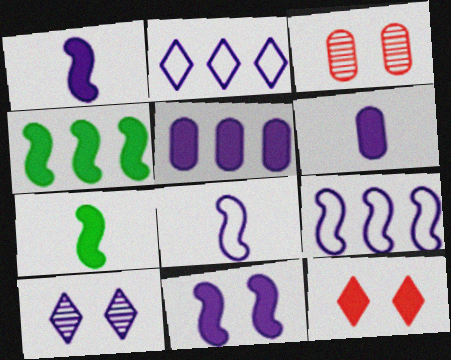[[2, 3, 7], 
[4, 6, 12], 
[5, 7, 12], 
[5, 8, 10], 
[6, 9, 10]]